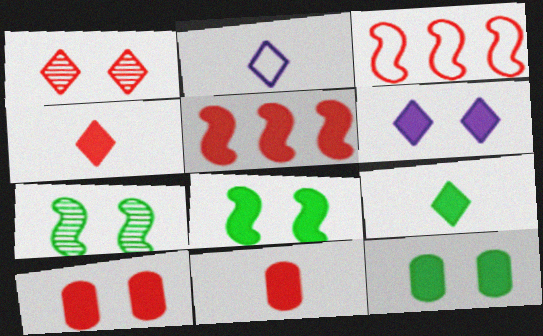[[1, 3, 11], 
[4, 5, 10], 
[6, 8, 10]]